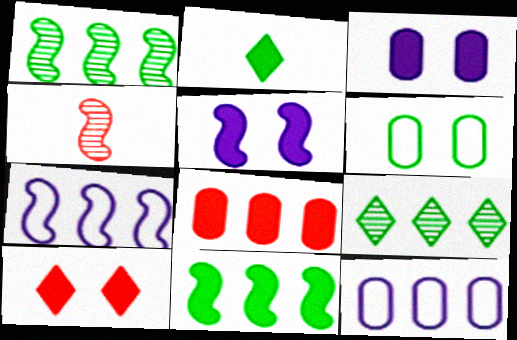[[1, 2, 6], 
[2, 5, 8], 
[7, 8, 9]]